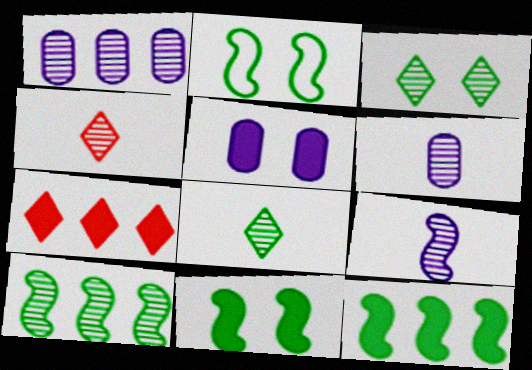[[2, 6, 7]]